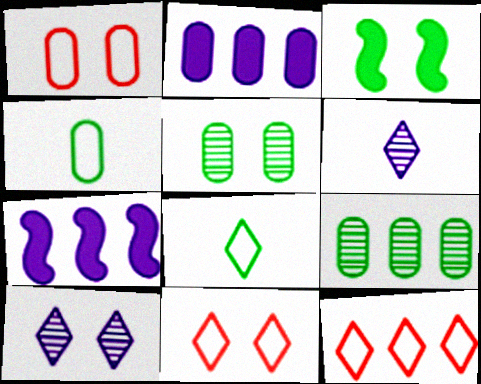[[1, 3, 10], 
[3, 8, 9], 
[7, 9, 12]]